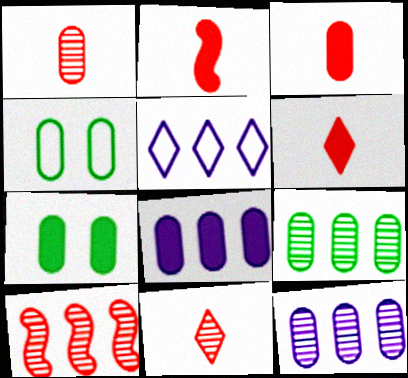[[1, 4, 8], 
[2, 3, 6], 
[3, 4, 12], 
[3, 7, 8]]